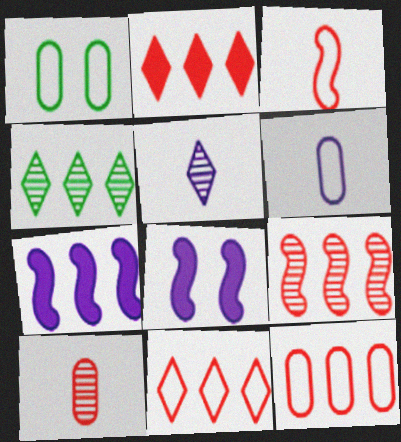[[1, 6, 12], 
[2, 9, 12], 
[4, 7, 12]]